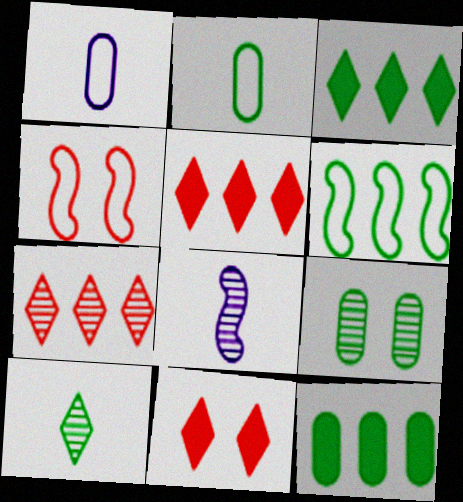[[2, 9, 12], 
[7, 8, 9]]